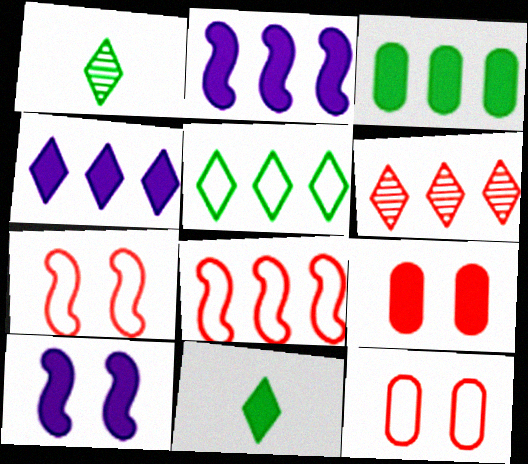[[1, 2, 12], 
[2, 9, 11], 
[4, 5, 6]]